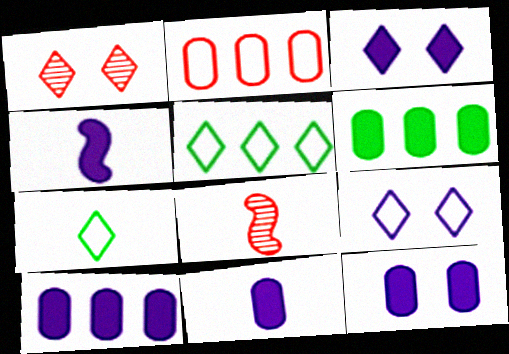[[3, 4, 10], 
[5, 8, 12], 
[6, 8, 9], 
[7, 8, 11], 
[10, 11, 12]]